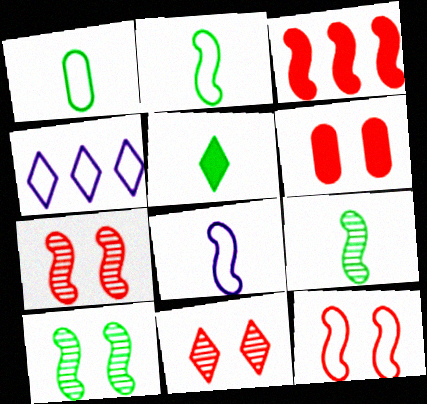[[1, 4, 12], 
[1, 5, 9], 
[3, 8, 10], 
[4, 5, 11], 
[4, 6, 9], 
[6, 11, 12]]